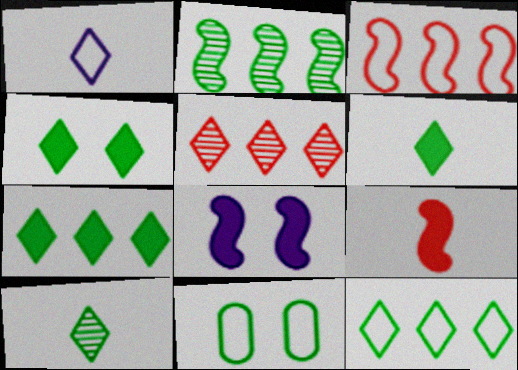[[1, 3, 11], 
[1, 4, 5], 
[2, 6, 11], 
[4, 6, 7], 
[4, 10, 12]]